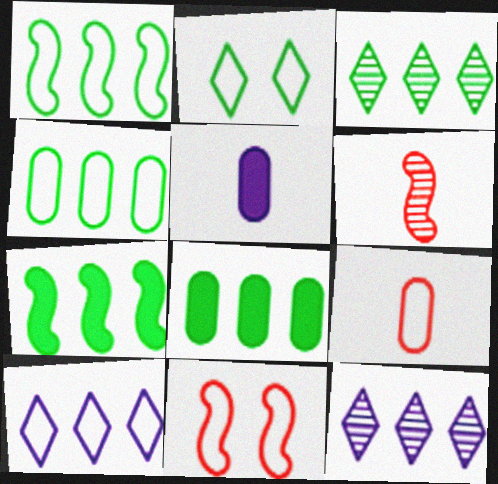[[1, 3, 8], 
[3, 4, 7], 
[3, 5, 11]]